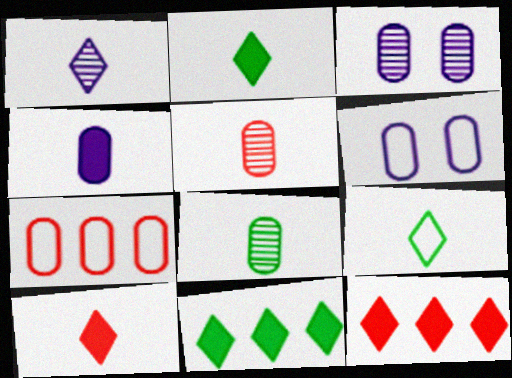[[1, 9, 10]]